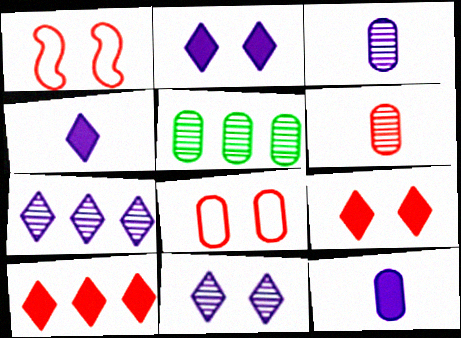[[1, 4, 5], 
[1, 6, 10], 
[5, 8, 12]]